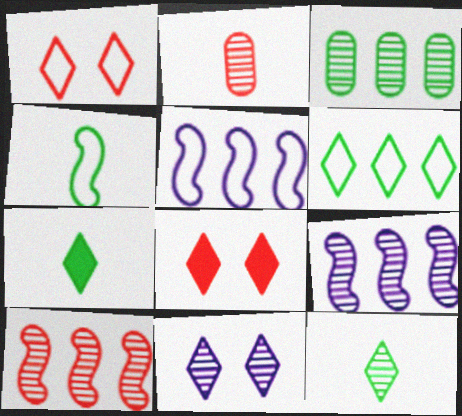[]